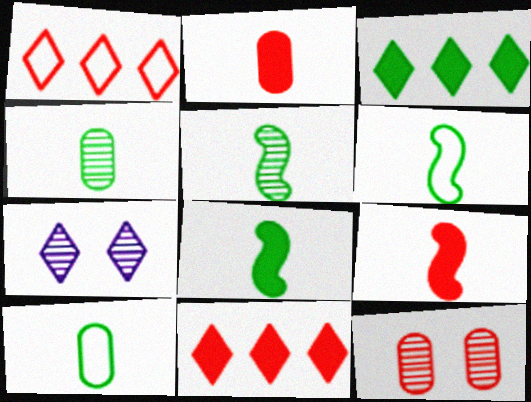[[1, 9, 12], 
[5, 6, 8]]